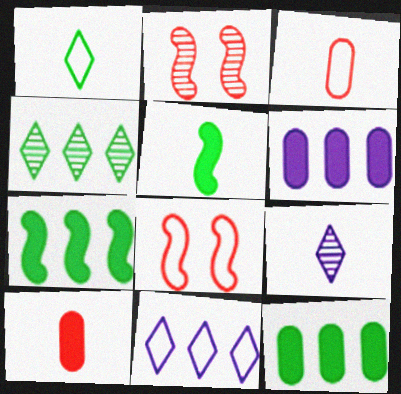[[1, 2, 6], 
[3, 5, 9], 
[8, 9, 12]]